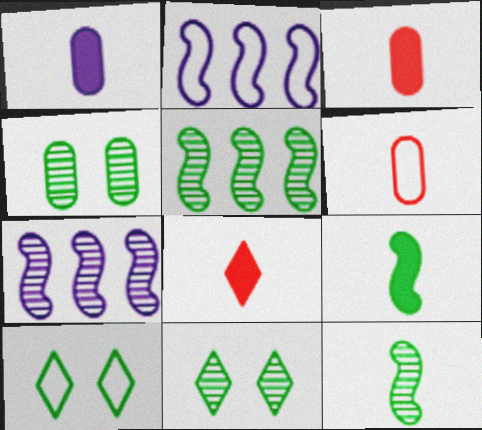[[1, 8, 9], 
[2, 3, 11], 
[2, 4, 8], 
[2, 6, 10], 
[3, 7, 10]]